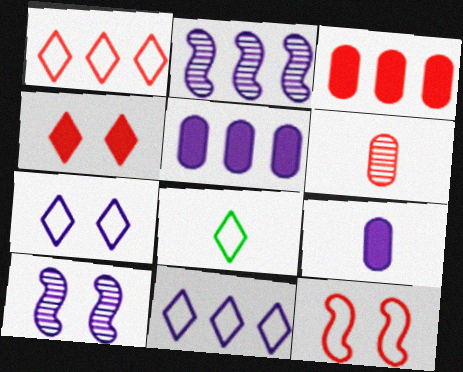[[1, 7, 8], 
[2, 5, 11], 
[2, 7, 9], 
[3, 8, 10], 
[9, 10, 11]]